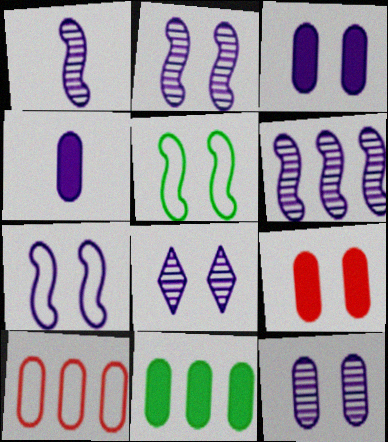[[1, 2, 6], 
[2, 8, 12], 
[3, 7, 8], 
[4, 9, 11], 
[5, 8, 9]]